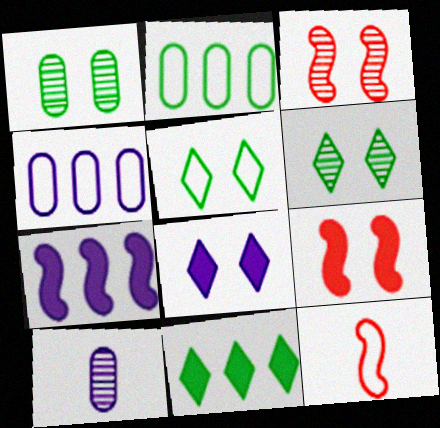[[4, 5, 12]]